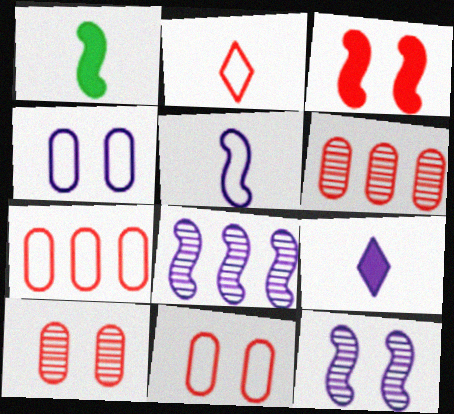[[2, 3, 6], 
[4, 8, 9]]